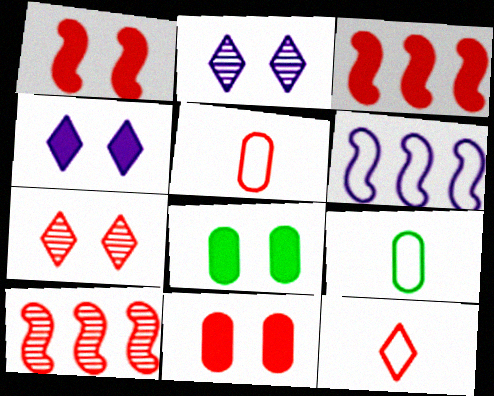[[1, 4, 8], 
[2, 3, 9], 
[3, 5, 7], 
[4, 9, 10], 
[10, 11, 12]]